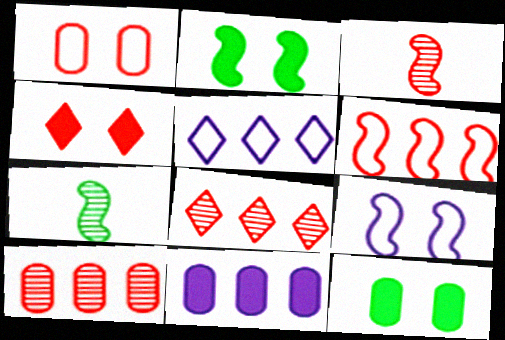[[3, 5, 12]]